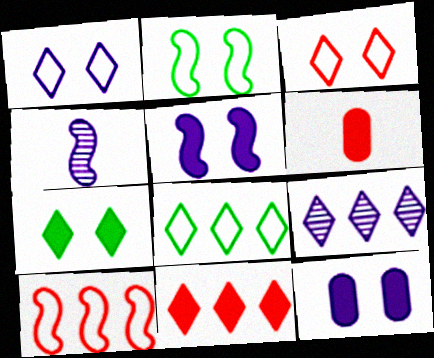[[2, 6, 9], 
[8, 9, 11]]